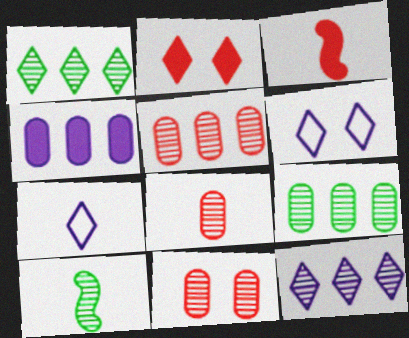[[1, 2, 7], 
[3, 6, 9], 
[5, 8, 11], 
[10, 11, 12]]